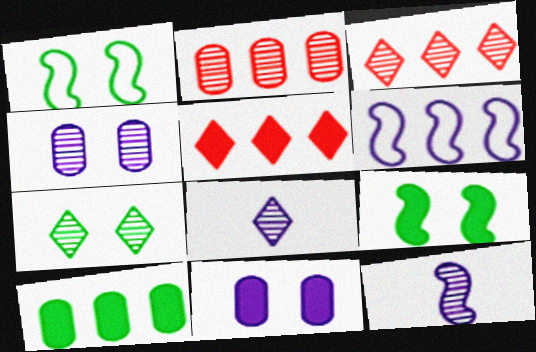[[2, 7, 12], 
[3, 6, 10], 
[3, 7, 8], 
[6, 8, 11]]